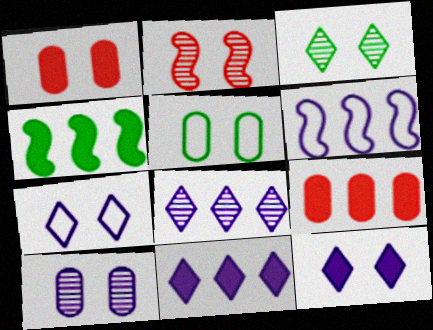[[1, 5, 10], 
[2, 3, 10], 
[2, 5, 12], 
[4, 9, 11]]